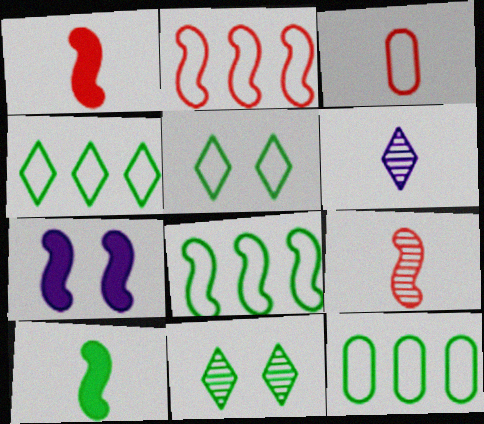[[3, 6, 10], 
[4, 8, 12], 
[7, 8, 9], 
[10, 11, 12]]